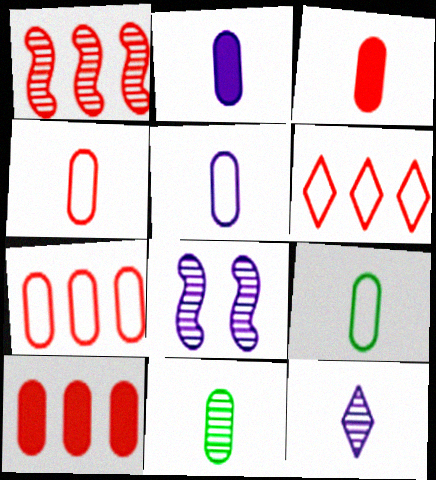[[1, 6, 10], 
[2, 4, 11], 
[3, 5, 11], 
[4, 5, 9]]